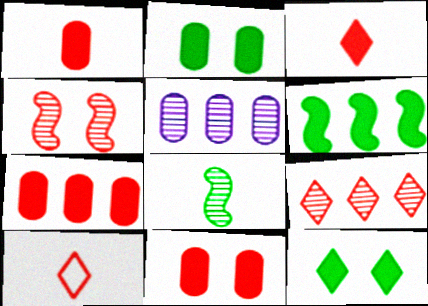[[1, 7, 11], 
[4, 7, 10]]